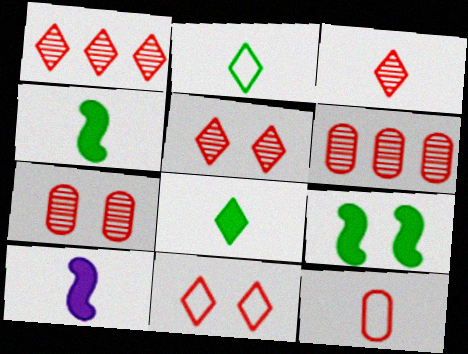[[1, 3, 5]]